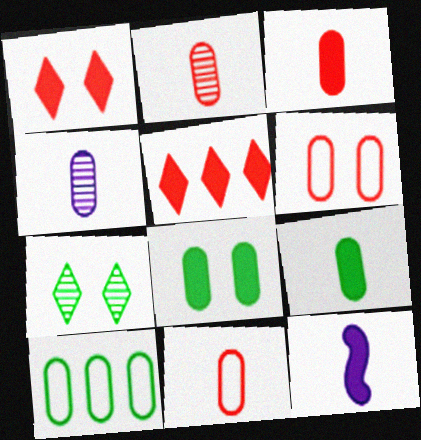[[2, 3, 11], 
[4, 9, 11], 
[5, 8, 12]]